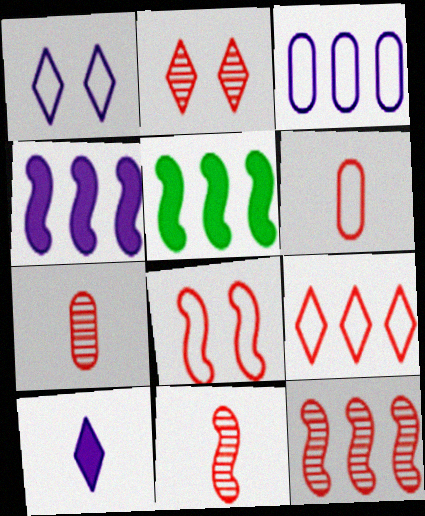[[1, 5, 7], 
[2, 7, 12], 
[6, 8, 9]]